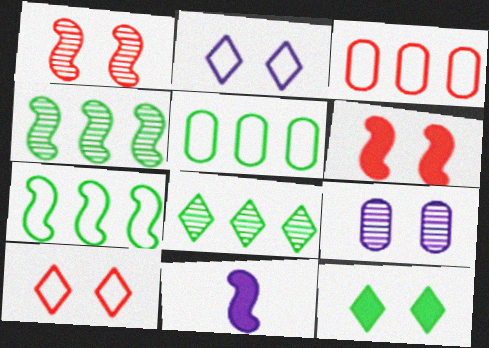[[1, 7, 11]]